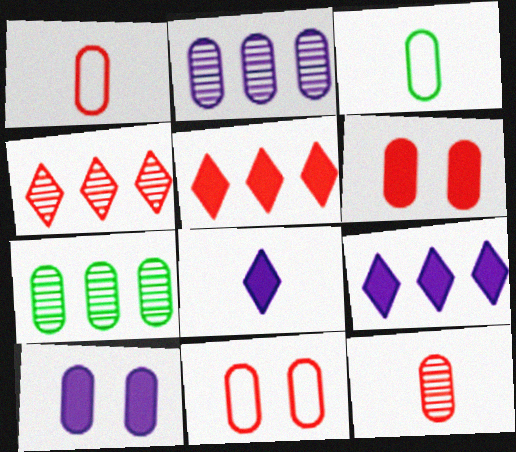[[1, 7, 10], 
[2, 3, 6]]